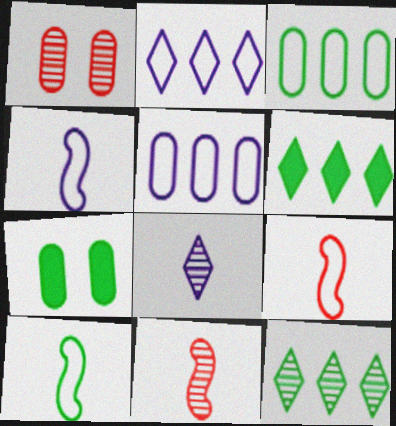[[1, 4, 6], 
[2, 7, 11], 
[4, 9, 10], 
[7, 10, 12]]